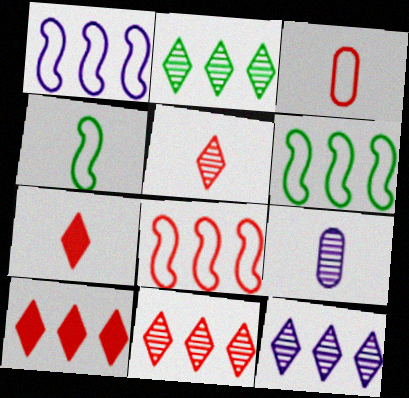[[1, 6, 8], 
[2, 11, 12], 
[4, 7, 9]]